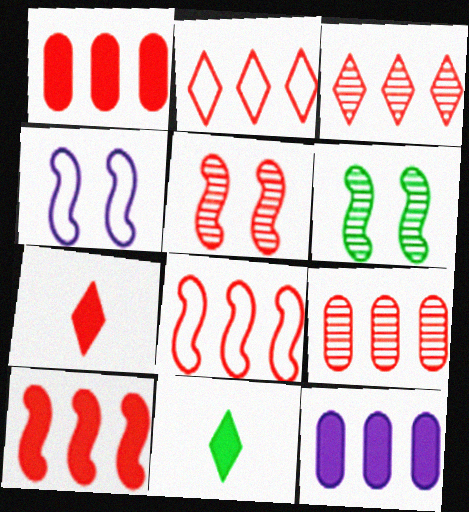[[1, 3, 8], 
[2, 9, 10], 
[4, 9, 11]]